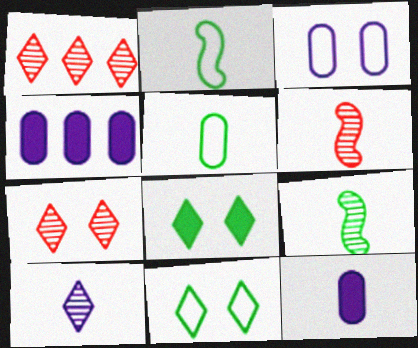[[2, 4, 7], 
[4, 6, 11]]